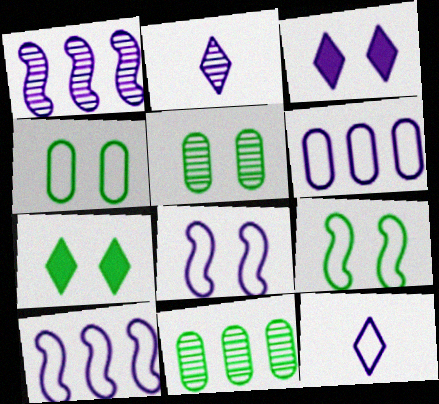[[5, 7, 9], 
[6, 8, 12]]